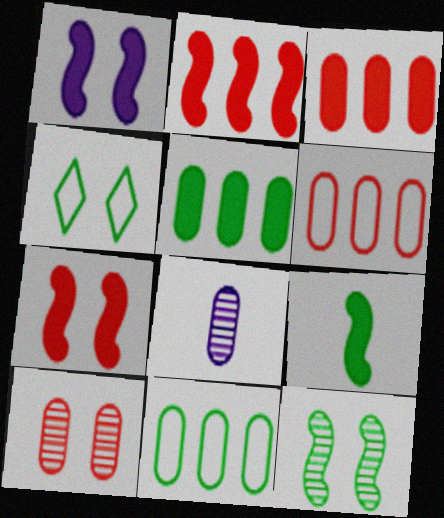[[1, 2, 9], 
[1, 4, 10], 
[2, 4, 8]]